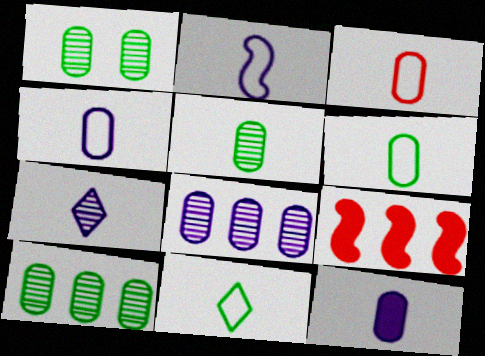[[1, 5, 10], 
[2, 3, 11], 
[2, 7, 12], 
[3, 4, 6], 
[3, 5, 12]]